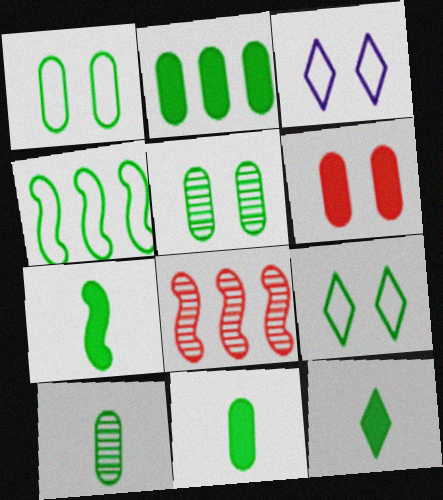[[1, 2, 10], 
[3, 8, 11], 
[4, 5, 12], 
[7, 11, 12]]